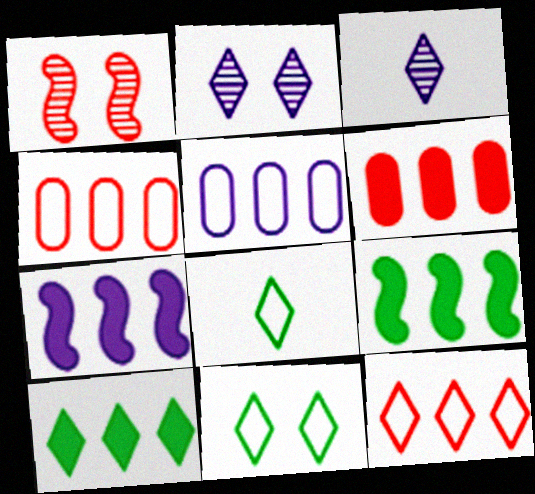[[6, 7, 10]]